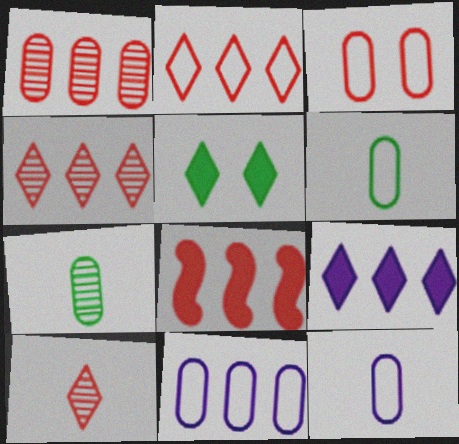[[1, 2, 8], 
[3, 6, 11], 
[3, 8, 10]]